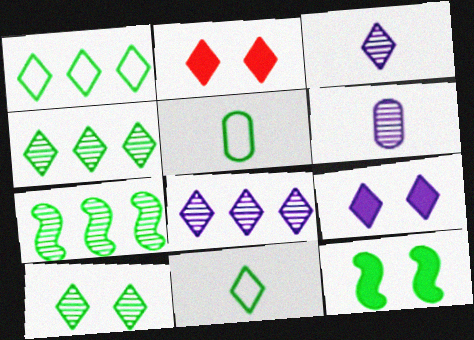[[1, 2, 3], 
[2, 8, 11], 
[4, 5, 12]]